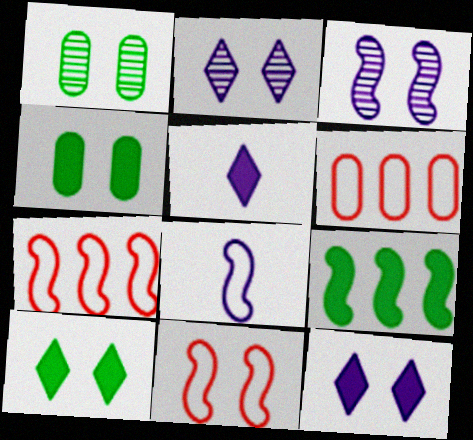[[1, 5, 7], 
[1, 11, 12], 
[2, 4, 11]]